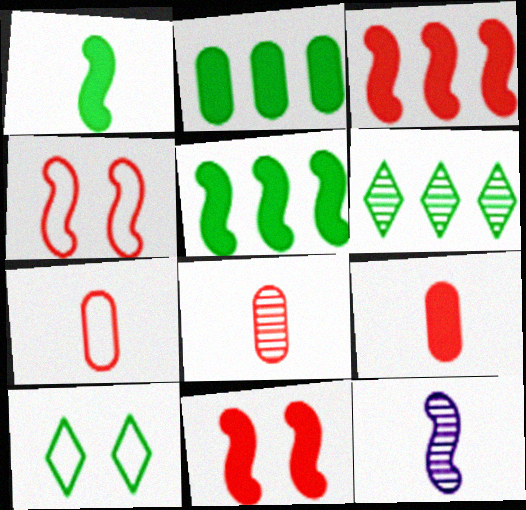[[4, 5, 12], 
[7, 8, 9]]